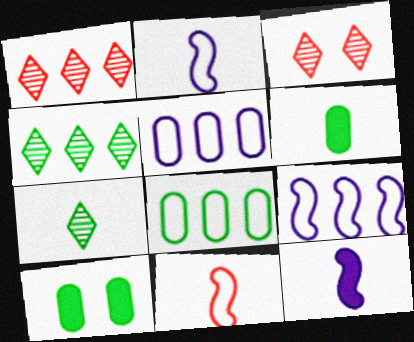[[1, 2, 10], 
[3, 6, 9], 
[3, 8, 12]]